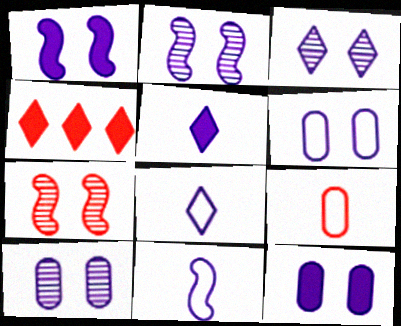[[1, 3, 6], 
[2, 3, 10], 
[4, 7, 9], 
[6, 10, 12]]